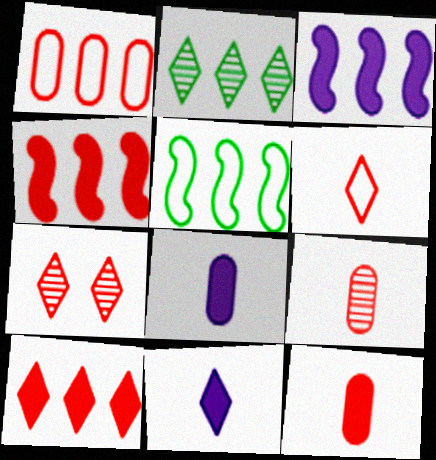[[1, 2, 3], 
[5, 7, 8], 
[6, 7, 10]]